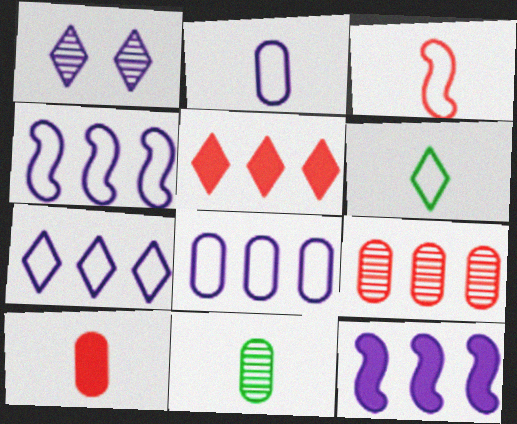[[1, 2, 12], 
[1, 5, 6], 
[2, 3, 6], 
[2, 10, 11], 
[4, 7, 8]]